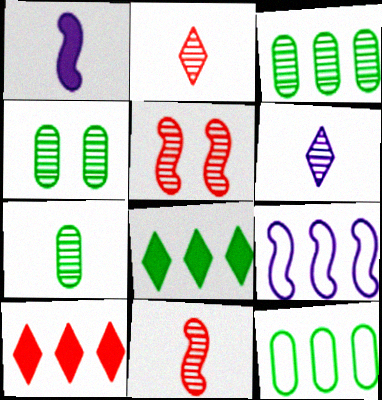[[3, 4, 7], 
[3, 5, 6], 
[3, 9, 10], 
[6, 7, 11]]